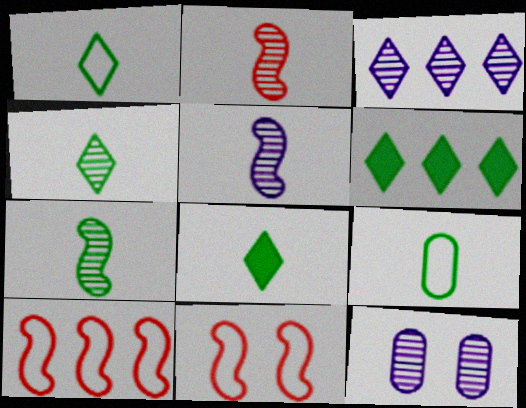[[1, 4, 8], 
[2, 5, 7], 
[3, 5, 12], 
[7, 8, 9], 
[8, 10, 12]]